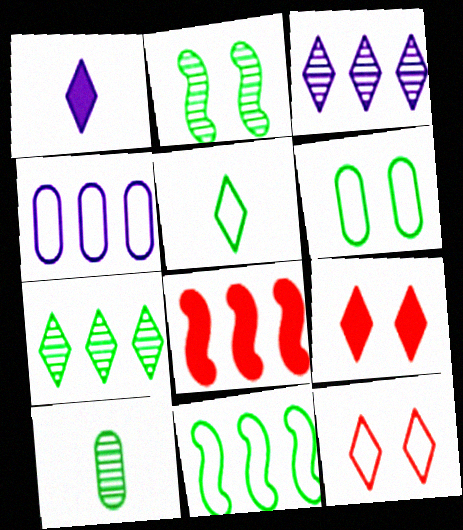[[1, 7, 12], 
[2, 7, 10], 
[3, 5, 9], 
[4, 7, 8], 
[5, 6, 11]]